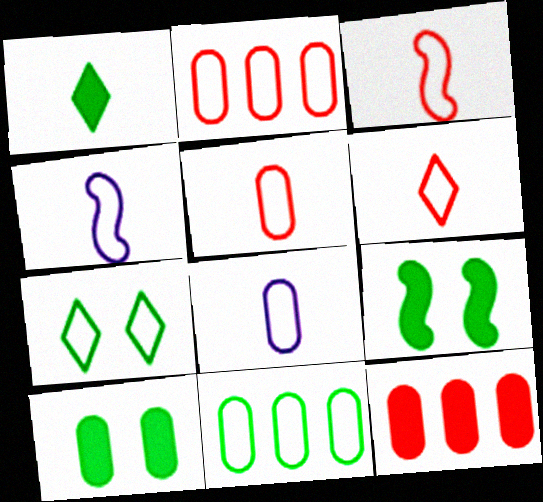[[2, 4, 7], 
[3, 5, 6]]